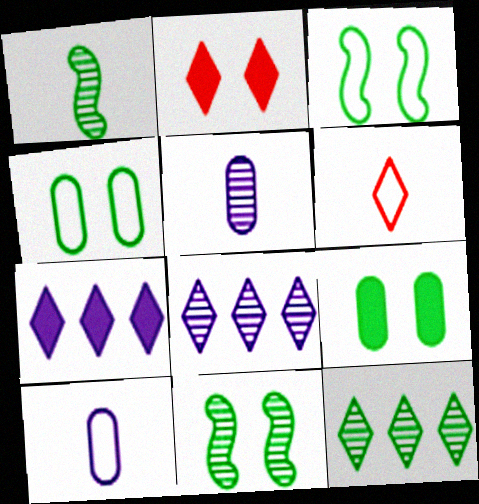[]